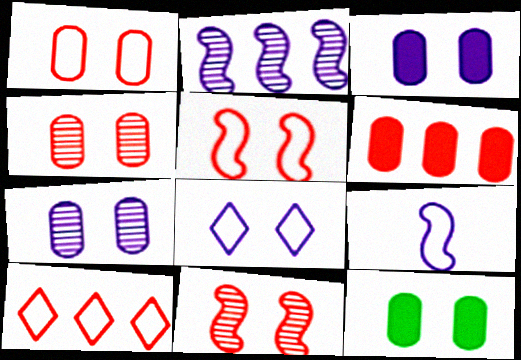[[1, 7, 12], 
[8, 11, 12]]